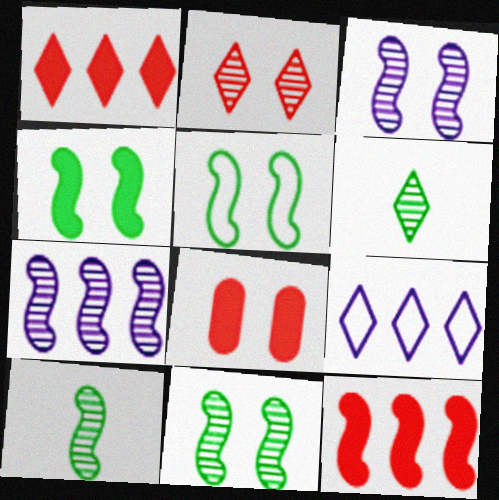[[4, 5, 11], 
[8, 9, 10]]